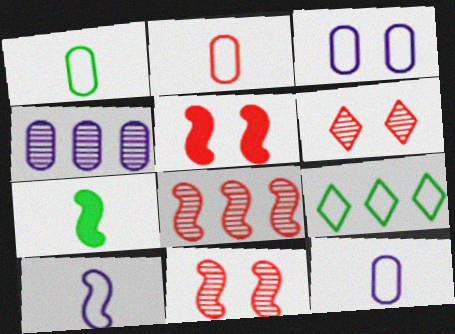[[1, 2, 12]]